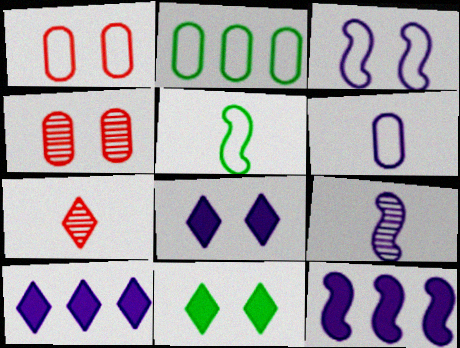[[1, 2, 6], 
[3, 4, 11], 
[3, 9, 12], 
[4, 5, 10]]